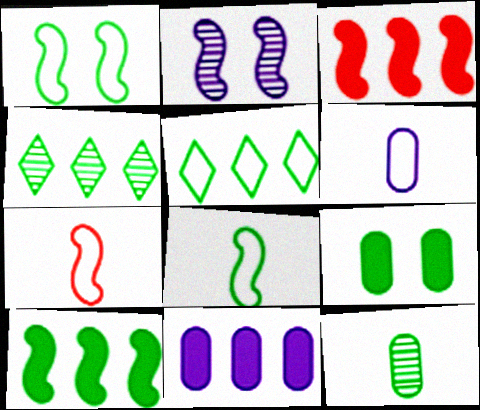[[2, 3, 8], 
[2, 7, 10], 
[4, 8, 9]]